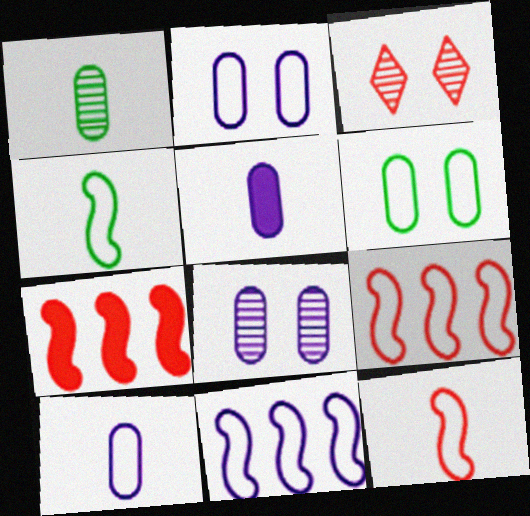[]